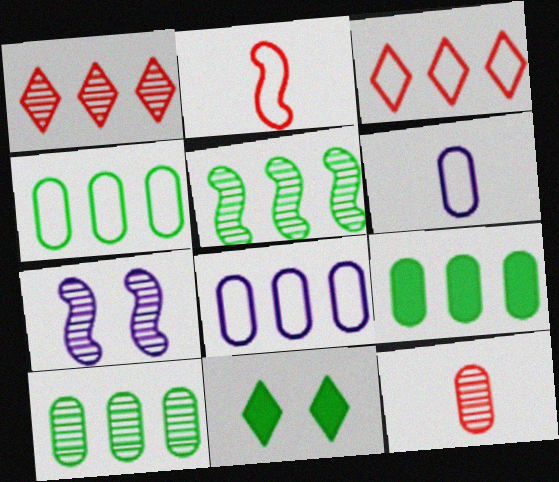[[4, 9, 10]]